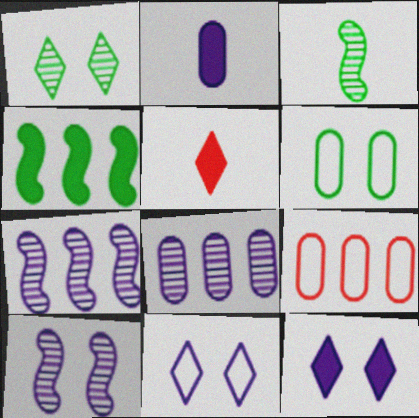[[2, 7, 11], 
[3, 9, 12], 
[5, 6, 7]]